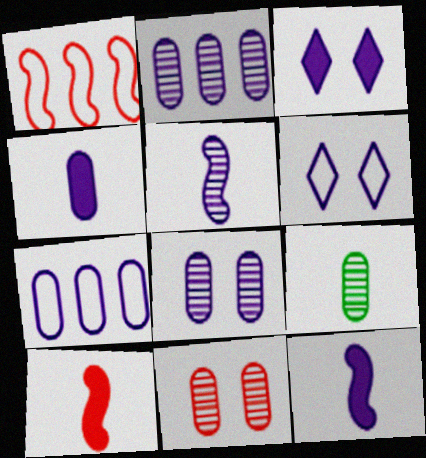[[1, 3, 9], 
[2, 6, 12], 
[2, 9, 11], 
[3, 5, 7], 
[4, 7, 8]]